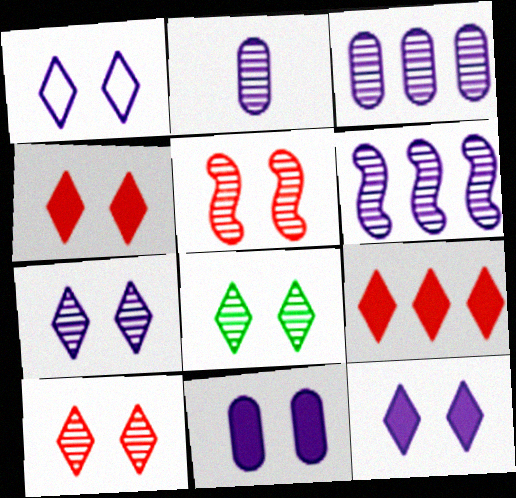[[1, 4, 8], 
[1, 7, 12], 
[2, 6, 7], 
[7, 8, 10]]